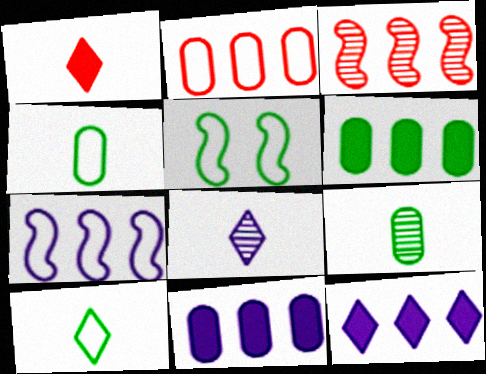[[1, 8, 10]]